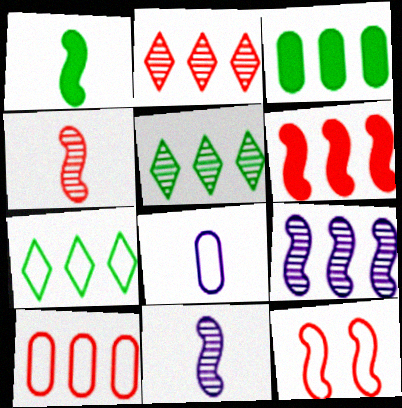[[1, 9, 12], 
[2, 6, 10], 
[4, 6, 12], 
[7, 8, 12]]